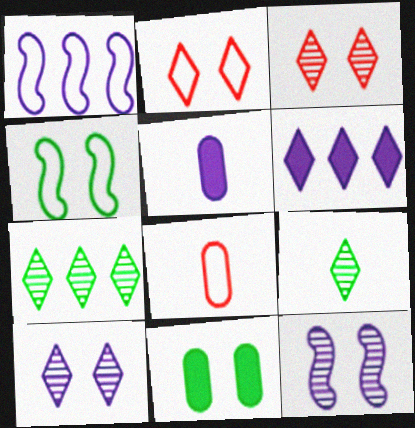[[1, 5, 10], 
[2, 6, 9], 
[2, 11, 12]]